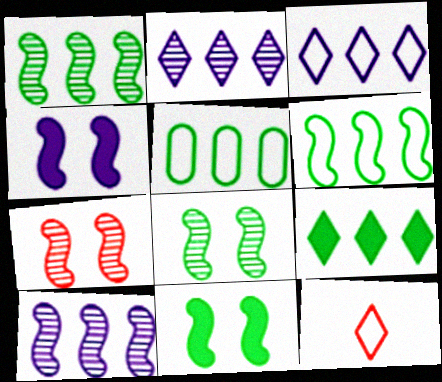[[1, 5, 9]]